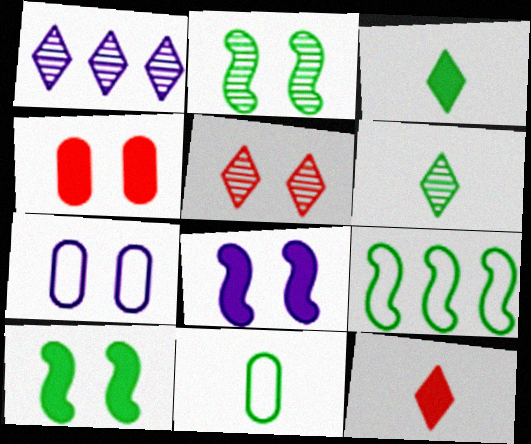[[1, 5, 6], 
[5, 7, 10]]